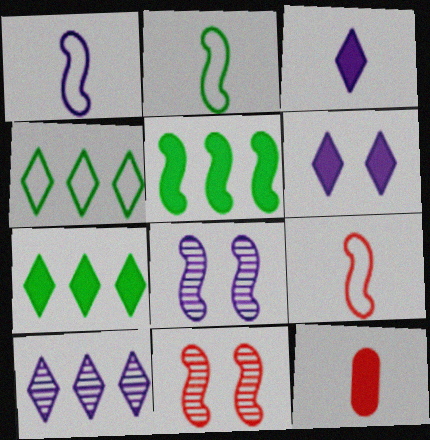[[1, 2, 9], 
[1, 5, 11], 
[4, 8, 12], 
[5, 6, 12], 
[5, 8, 9]]